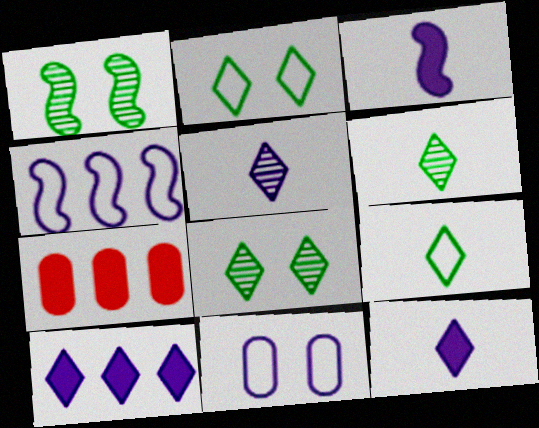[]